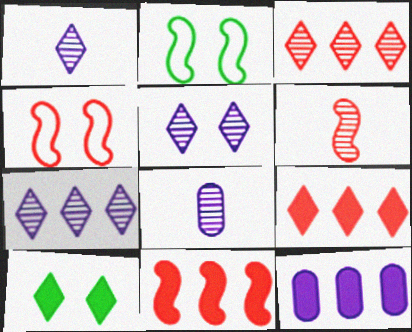[[1, 5, 7], 
[2, 8, 9], 
[4, 6, 11]]